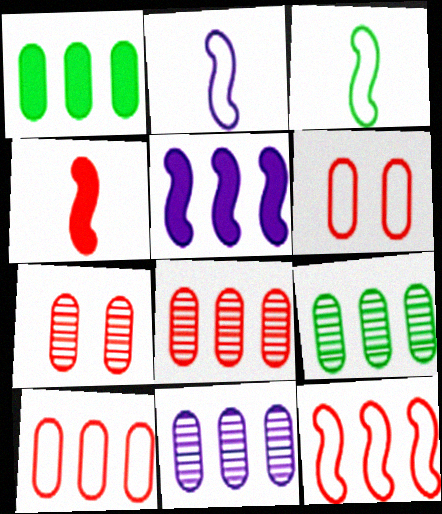[[1, 10, 11], 
[8, 9, 11]]